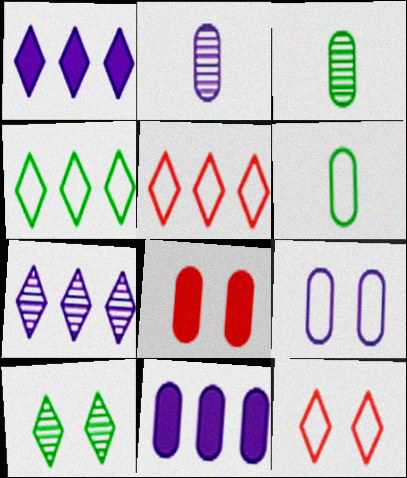[[2, 9, 11]]